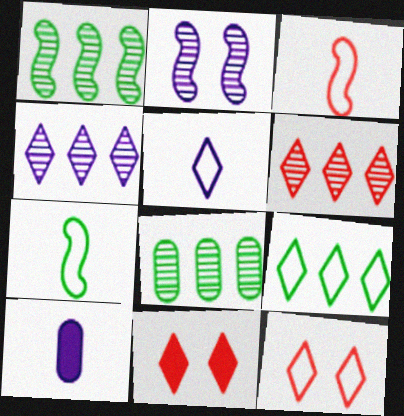[[1, 10, 12], 
[5, 9, 12]]